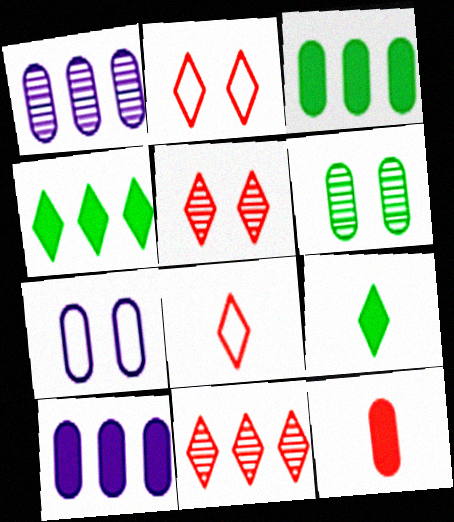[]